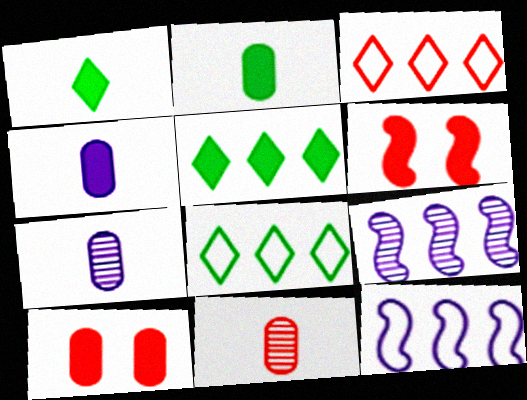[[3, 6, 11], 
[4, 5, 6], 
[6, 7, 8]]